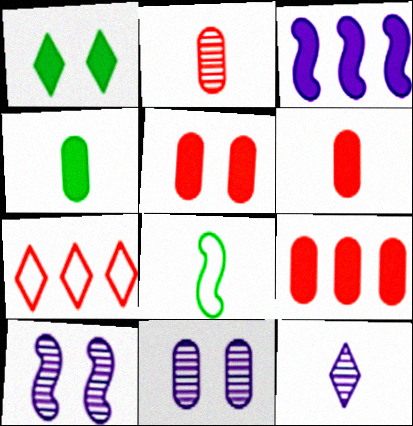[[1, 3, 6], 
[1, 7, 12], 
[4, 7, 10], 
[5, 6, 9], 
[6, 8, 12]]